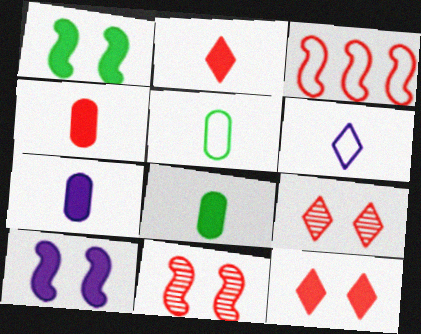[[3, 4, 9], 
[4, 7, 8]]